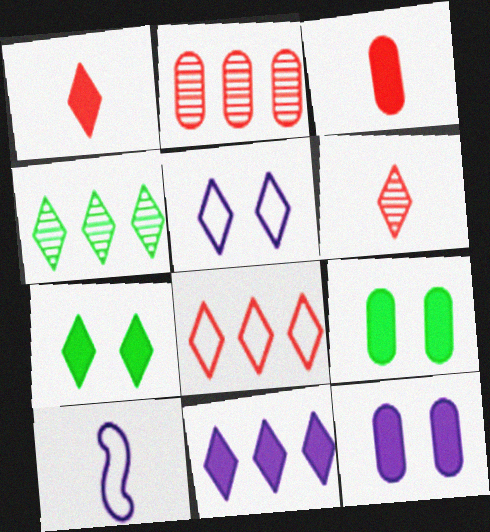[[1, 4, 5], 
[1, 7, 11], 
[2, 7, 10], 
[4, 8, 11]]